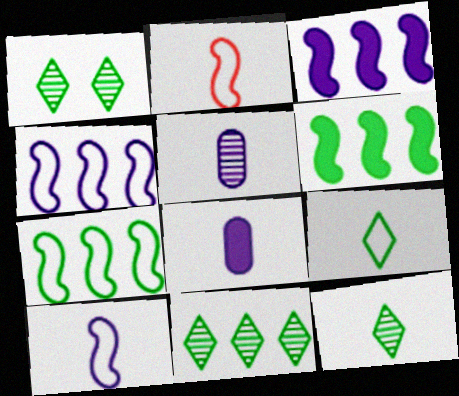[[1, 11, 12], 
[2, 8, 12]]